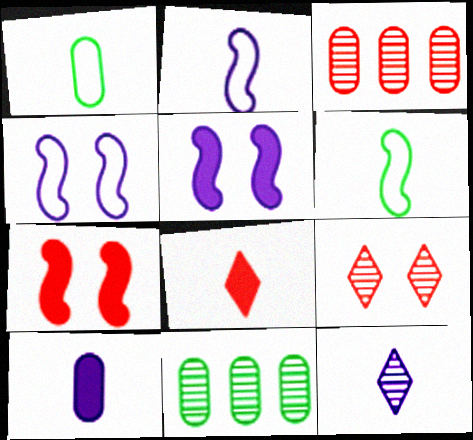[[2, 10, 12], 
[4, 8, 11]]